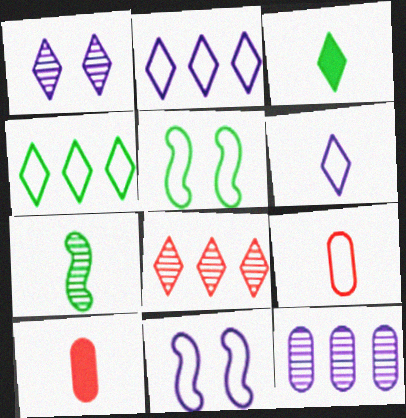[[2, 5, 9], 
[4, 9, 11], 
[6, 7, 10]]